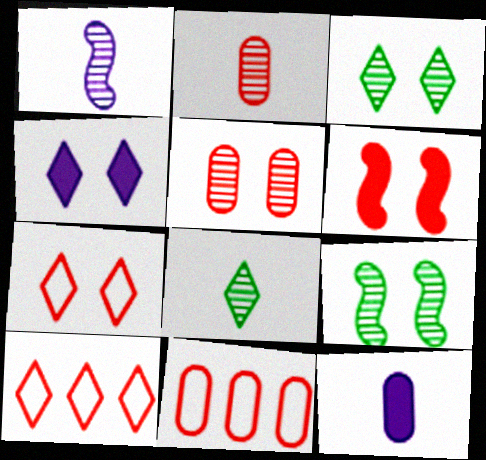[[1, 2, 8], 
[2, 6, 10], 
[3, 4, 7], 
[4, 8, 10], 
[5, 6, 7], 
[9, 10, 12]]